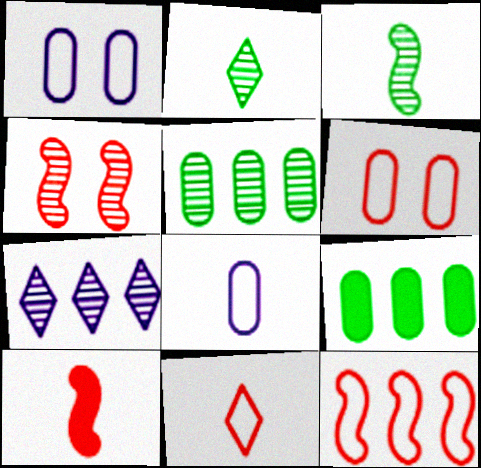[[2, 8, 10], 
[4, 10, 12], 
[6, 11, 12], 
[7, 9, 12]]